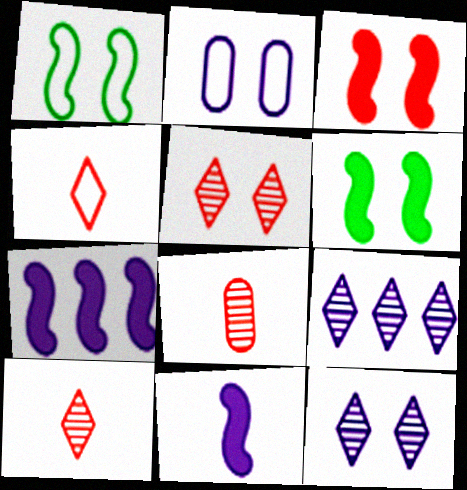[[2, 5, 6], 
[2, 9, 11]]